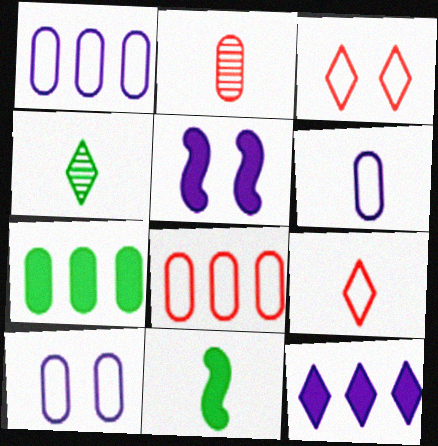[[1, 6, 10], 
[2, 7, 10], 
[3, 4, 12], 
[4, 5, 8]]